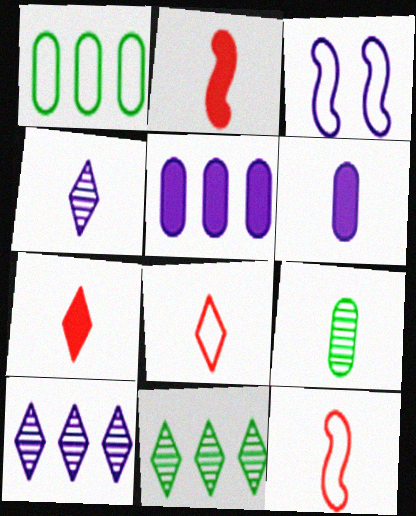[[1, 3, 8], 
[3, 4, 5], 
[3, 6, 10]]